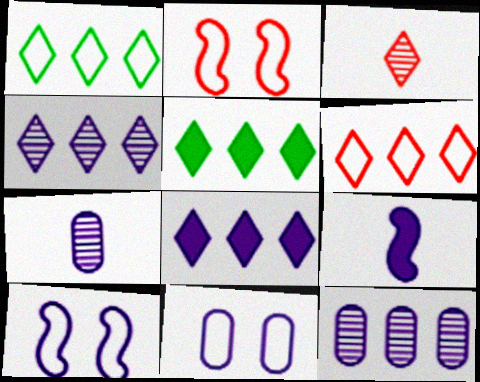[[2, 5, 7], 
[4, 5, 6], 
[4, 9, 11], 
[7, 8, 10]]